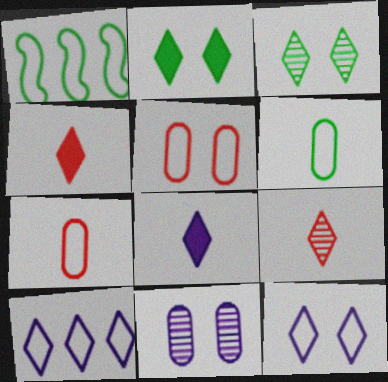[[1, 4, 11], 
[1, 7, 12], 
[2, 9, 10], 
[3, 4, 10]]